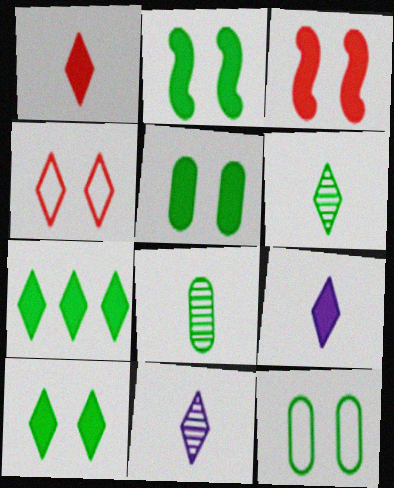[[2, 5, 10], 
[4, 7, 11]]